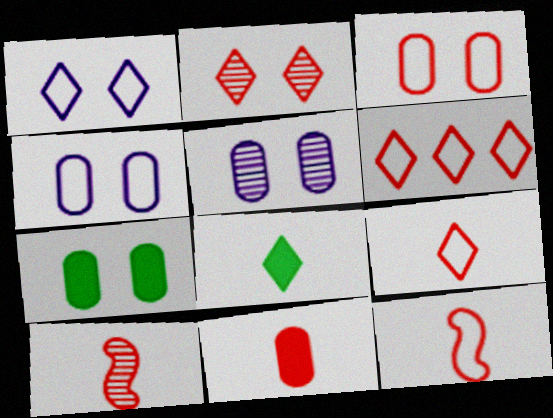[[3, 5, 7], 
[3, 6, 12], 
[9, 10, 11]]